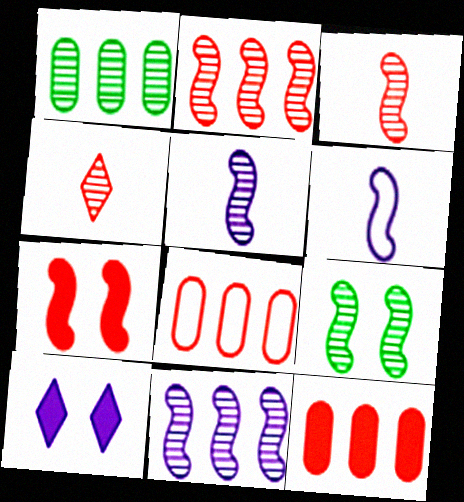[[2, 5, 9], 
[3, 9, 11], 
[4, 7, 8]]